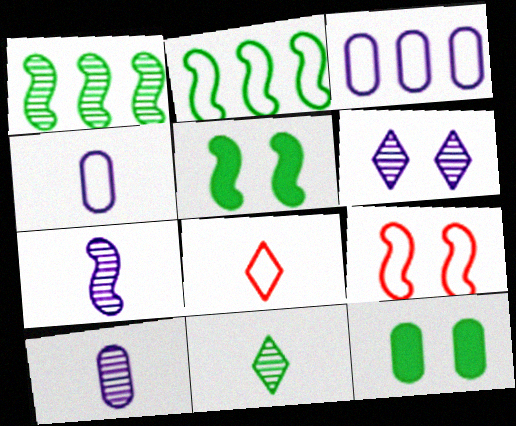[[2, 11, 12], 
[6, 9, 12]]